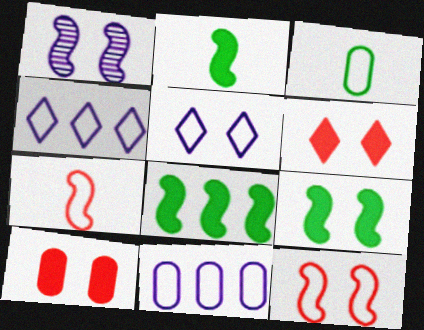[[1, 7, 8], 
[1, 9, 12], 
[2, 8, 9], 
[3, 4, 12]]